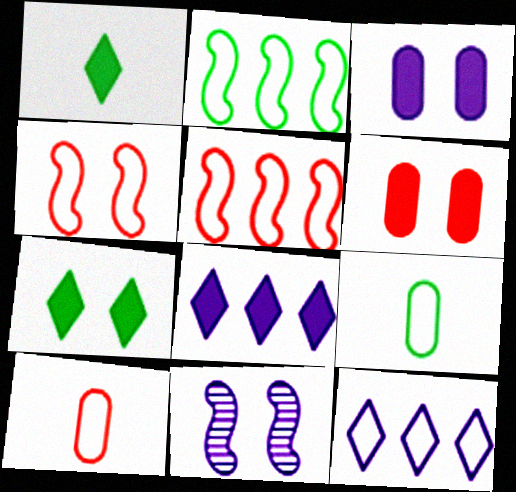[[4, 9, 12]]